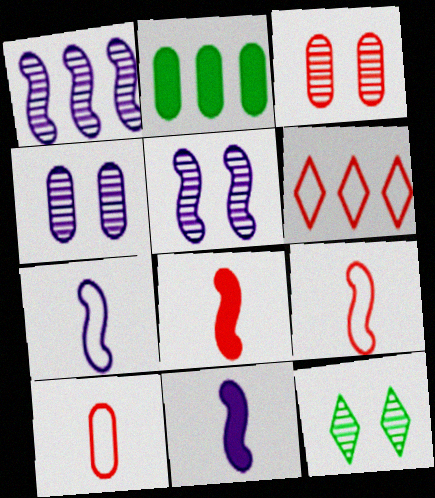[[1, 2, 6], 
[2, 4, 10], 
[3, 5, 12], 
[3, 6, 8]]